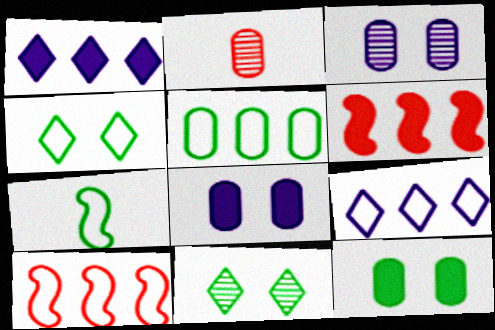[[2, 5, 8], 
[4, 5, 7], 
[5, 9, 10]]